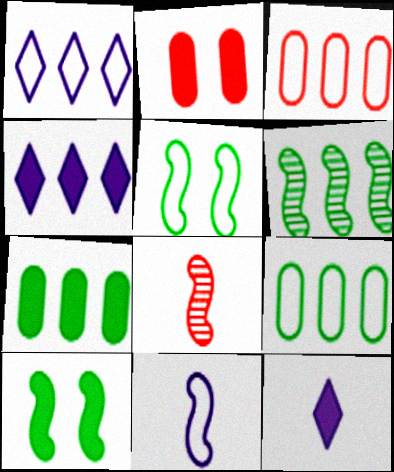[[3, 4, 6]]